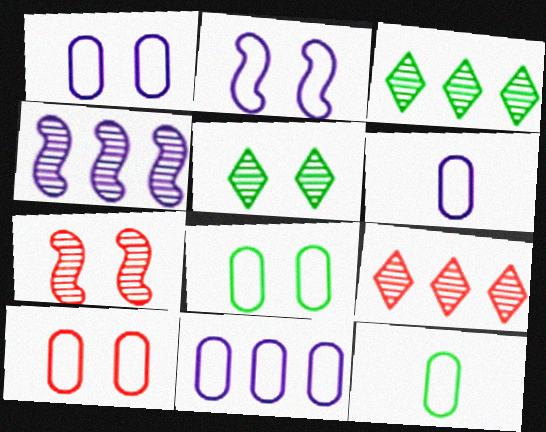[[1, 6, 11], 
[1, 8, 10], 
[10, 11, 12]]